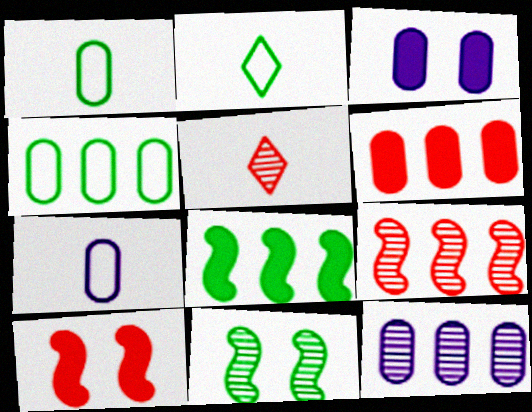[[2, 3, 9], 
[2, 10, 12], 
[3, 7, 12], 
[4, 6, 12], 
[5, 11, 12]]